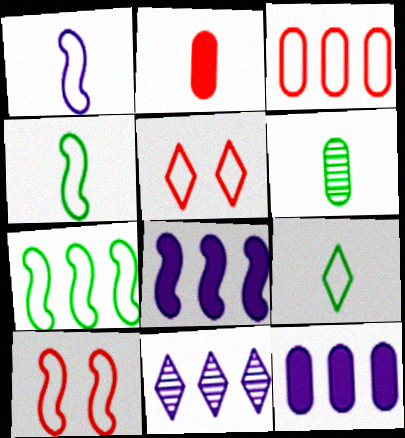[[1, 7, 10], 
[5, 6, 8]]